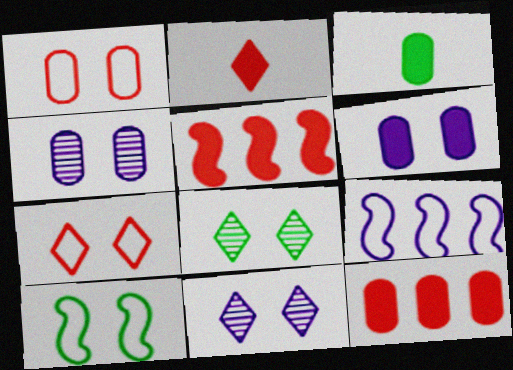[[3, 6, 12]]